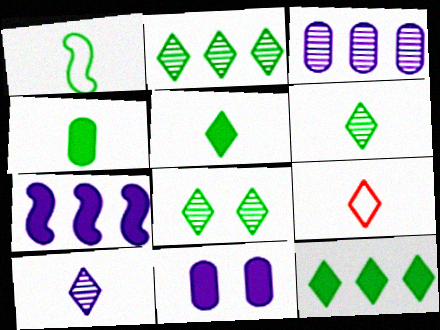[[1, 4, 6], 
[2, 6, 8], 
[5, 9, 10]]